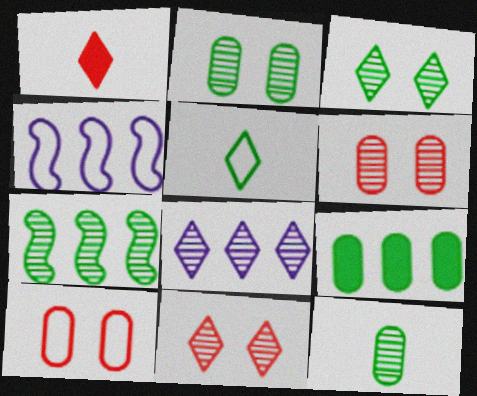[[1, 2, 4], 
[3, 7, 12], 
[4, 5, 10]]